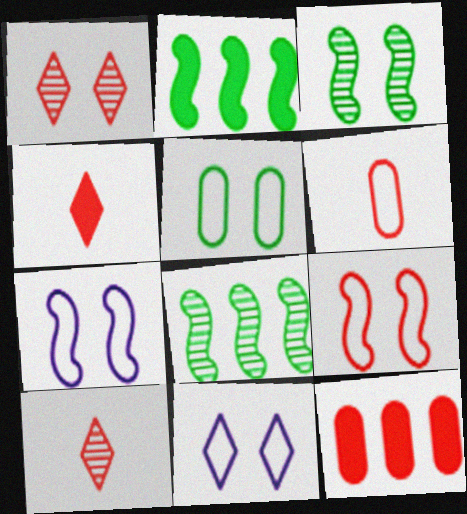[[5, 9, 11], 
[9, 10, 12]]